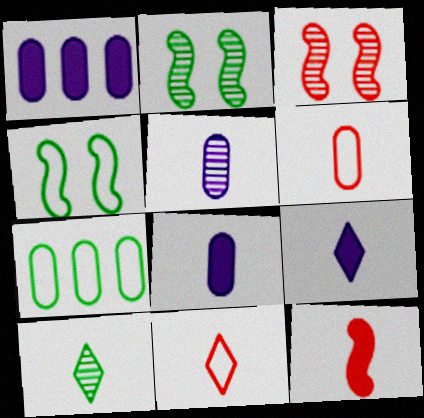[[1, 2, 11], 
[3, 7, 9], 
[9, 10, 11]]